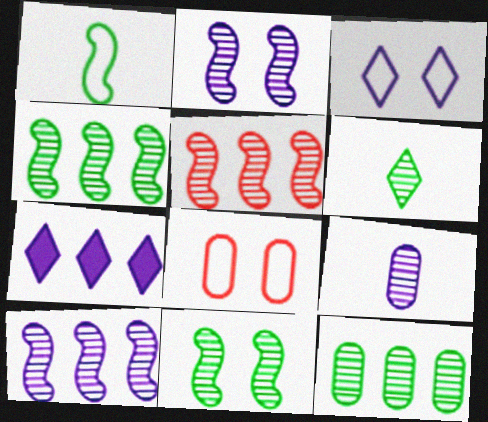[[4, 5, 10], 
[6, 11, 12]]